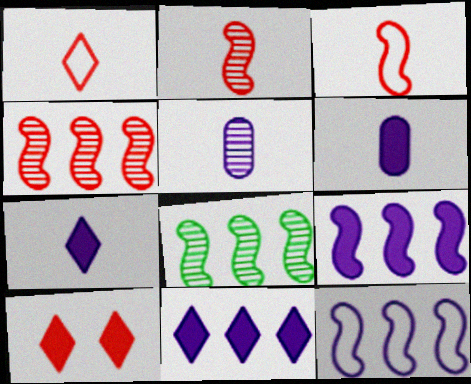[]